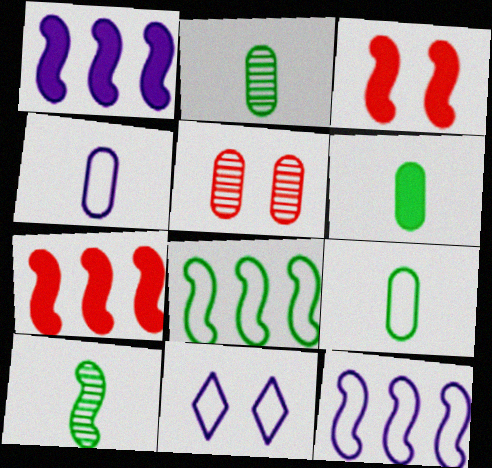[[2, 6, 9], 
[2, 7, 11], 
[3, 10, 12], 
[4, 11, 12]]